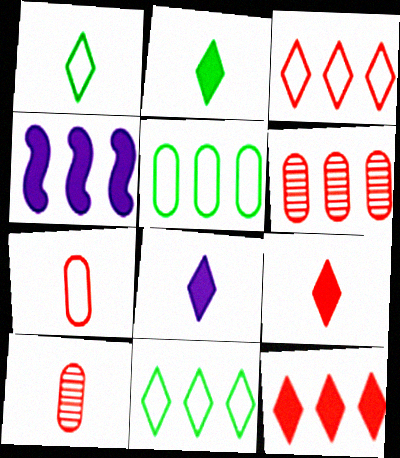[[2, 8, 9], 
[4, 6, 11]]